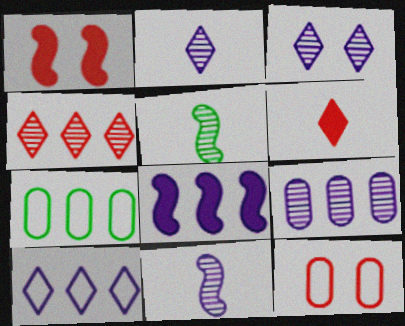[[1, 2, 7], 
[3, 9, 11], 
[4, 7, 8], 
[8, 9, 10]]